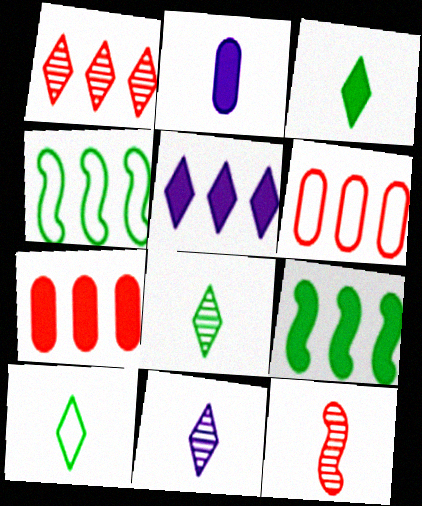[[2, 10, 12], 
[3, 8, 10], 
[5, 7, 9]]